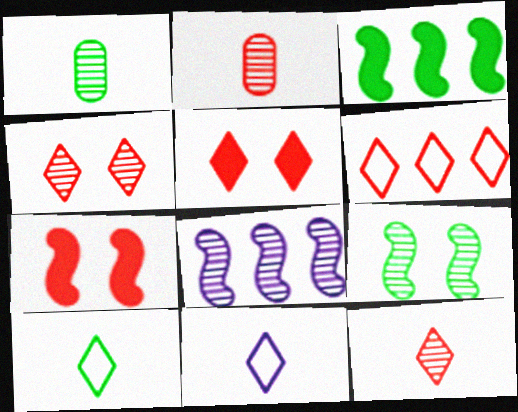[[1, 4, 8], 
[2, 6, 7], 
[5, 6, 12]]